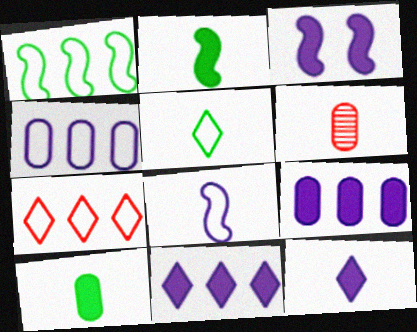[[1, 4, 7], 
[3, 9, 12]]